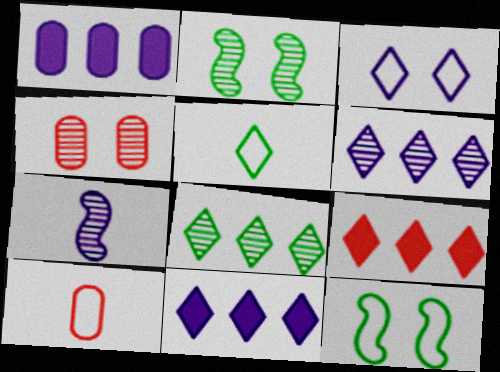[[1, 3, 7], 
[2, 10, 11], 
[4, 7, 8]]